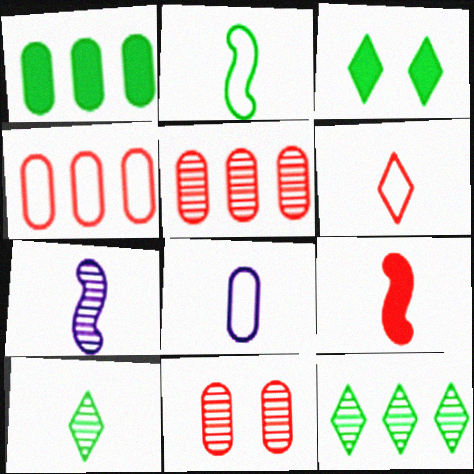[[1, 8, 11], 
[2, 6, 8], 
[2, 7, 9], 
[3, 4, 7], 
[7, 11, 12], 
[8, 9, 10]]